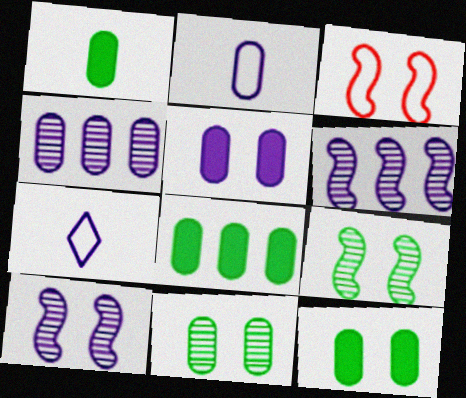[[1, 8, 12], 
[2, 4, 5], 
[5, 6, 7]]